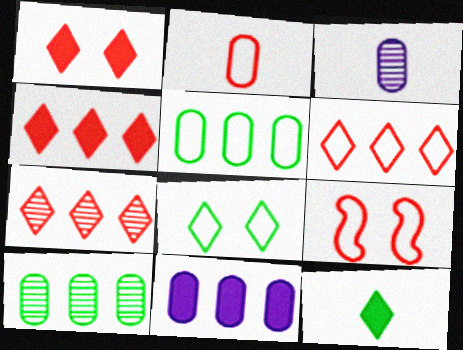[[2, 6, 9], 
[4, 6, 7]]